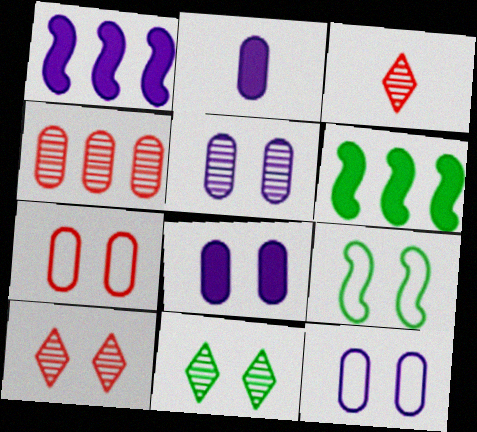[[3, 6, 12], 
[5, 8, 12], 
[8, 9, 10]]